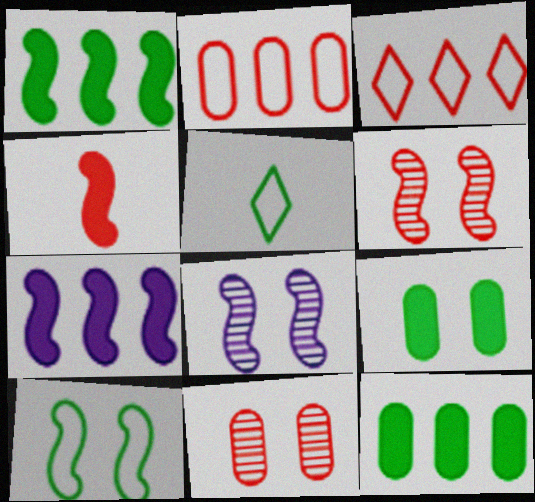[[3, 4, 11], 
[5, 7, 11]]